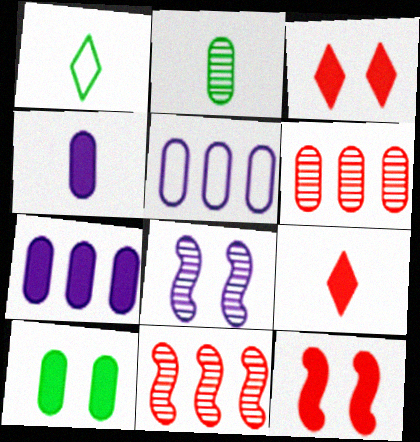[]